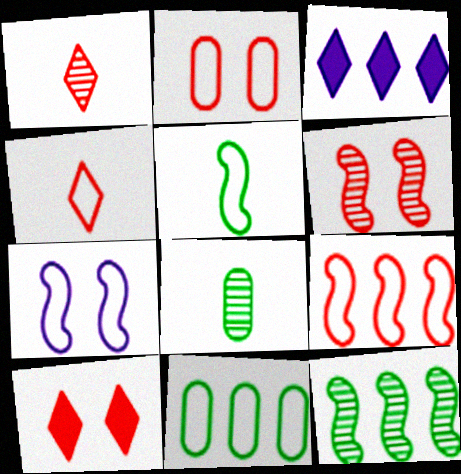[[2, 4, 9], 
[2, 6, 10], 
[4, 7, 11], 
[5, 7, 9]]